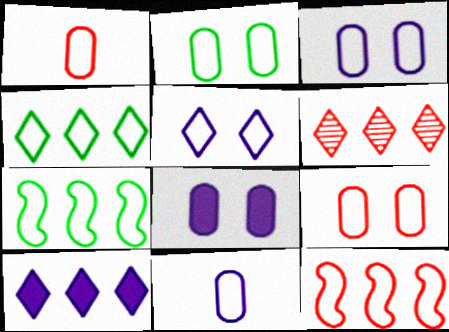[[1, 5, 7], 
[2, 3, 9], 
[4, 6, 10]]